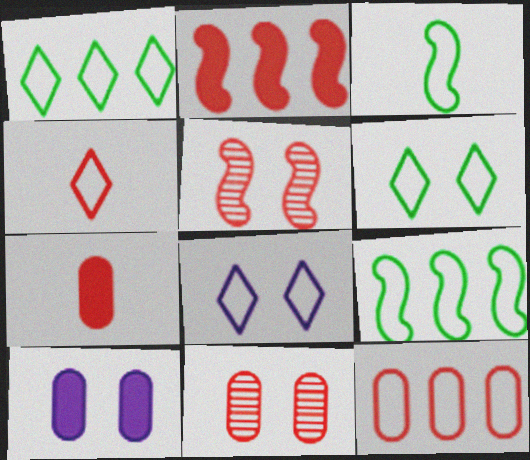[[1, 4, 8], 
[2, 4, 11], 
[3, 8, 12], 
[5, 6, 10], 
[7, 11, 12]]